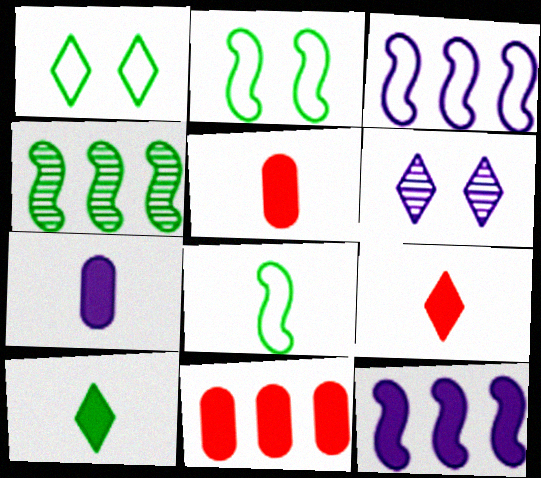[[3, 6, 7], 
[6, 8, 11]]